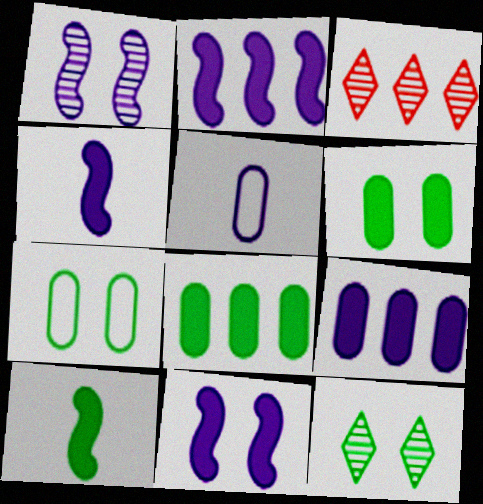[[2, 4, 11], 
[3, 4, 7]]